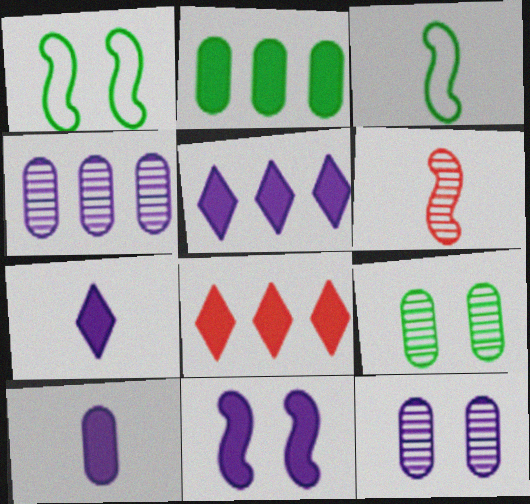[[3, 8, 12], 
[5, 10, 11]]